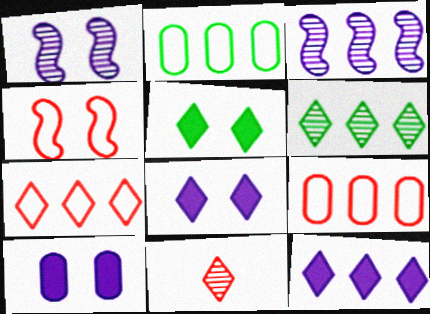[[6, 7, 12]]